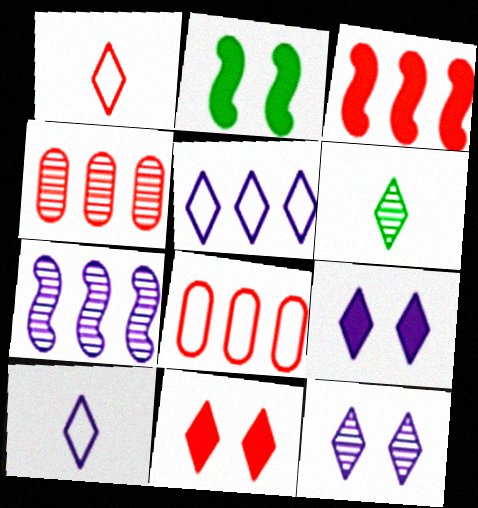[[2, 4, 10], 
[5, 6, 11]]